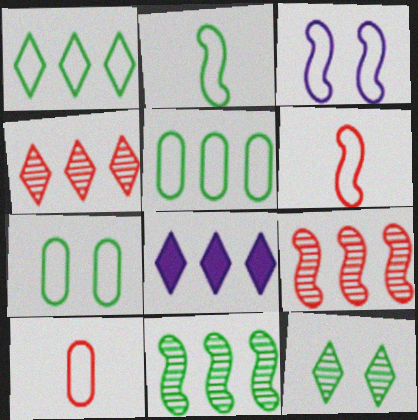[[1, 2, 7], 
[1, 3, 10], 
[1, 4, 8], 
[5, 8, 9]]